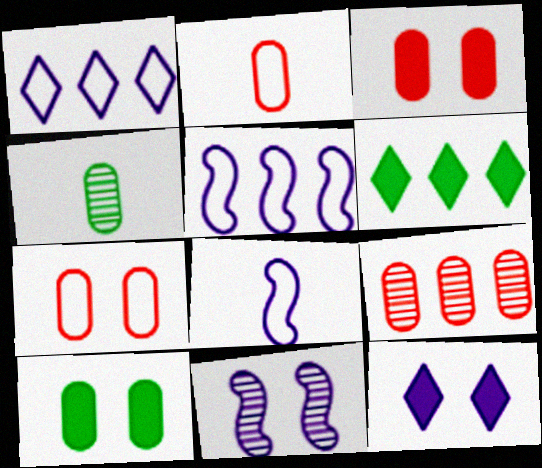[[2, 3, 9], 
[2, 6, 11], 
[5, 6, 9]]